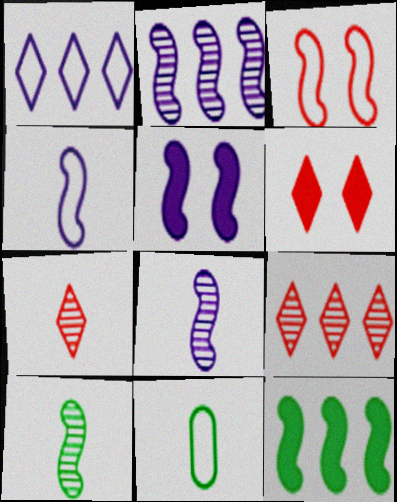[[1, 3, 11], 
[2, 4, 5], 
[2, 6, 11], 
[3, 8, 12], 
[5, 9, 11]]